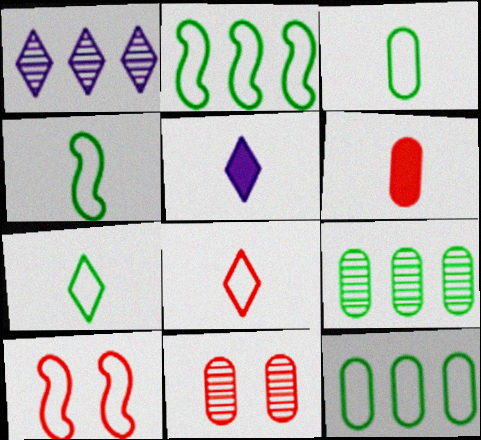[[2, 5, 11], 
[3, 4, 7], 
[5, 9, 10]]